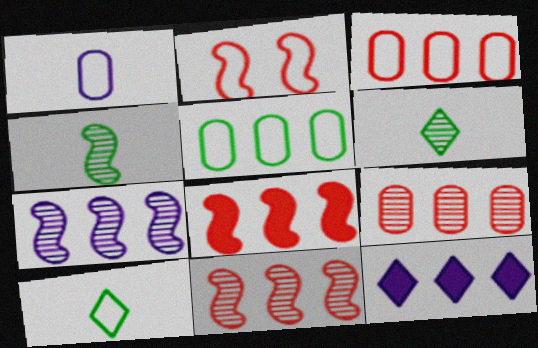[[5, 11, 12]]